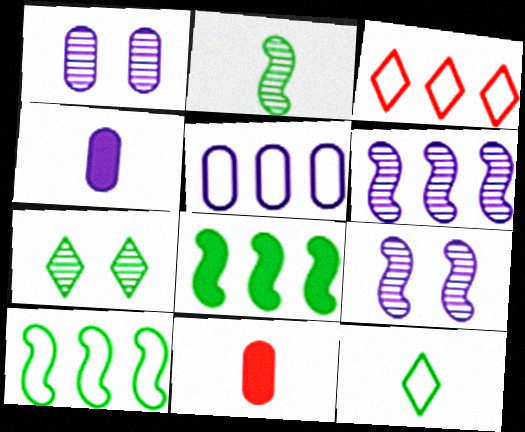[[1, 4, 5], 
[3, 5, 10]]